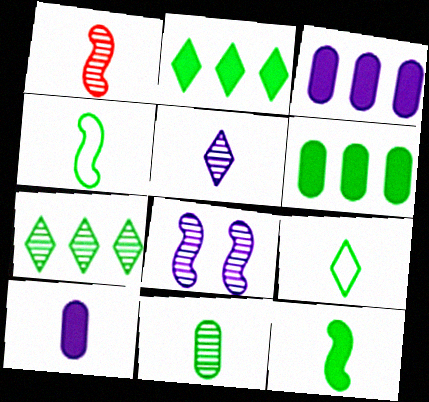[[1, 5, 11], 
[1, 9, 10], 
[9, 11, 12]]